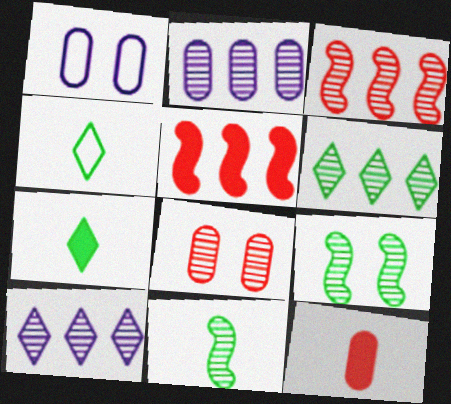[[1, 3, 7], 
[2, 3, 6], 
[8, 10, 11]]